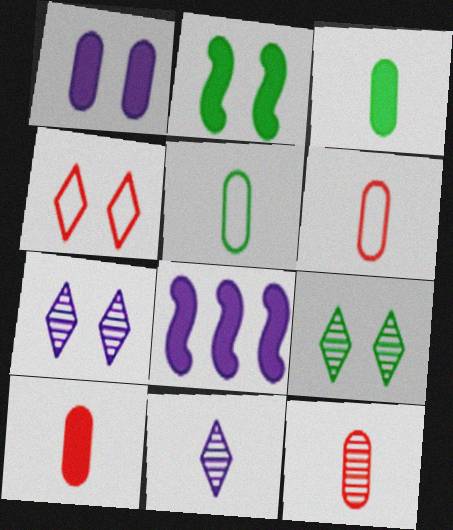[[6, 8, 9], 
[6, 10, 12]]